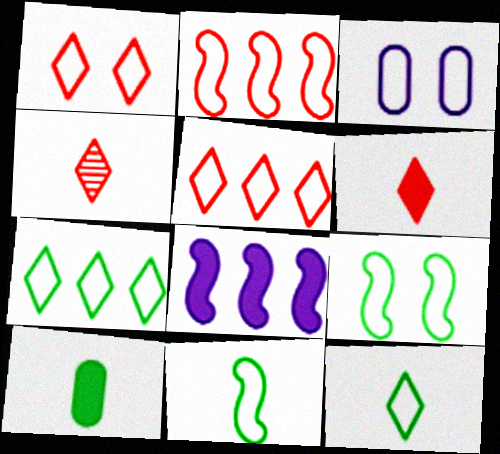[[1, 3, 9], 
[2, 3, 12], 
[3, 5, 11]]